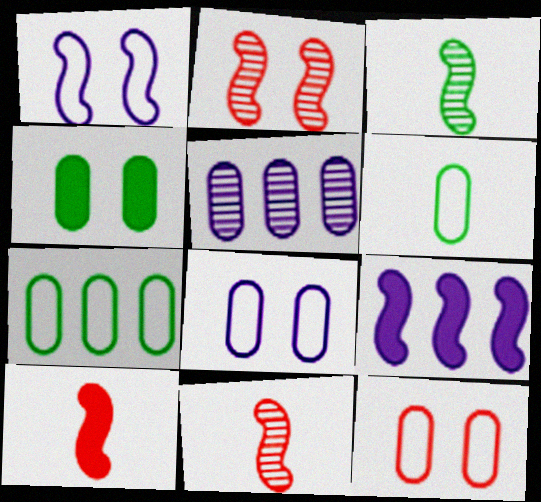[]